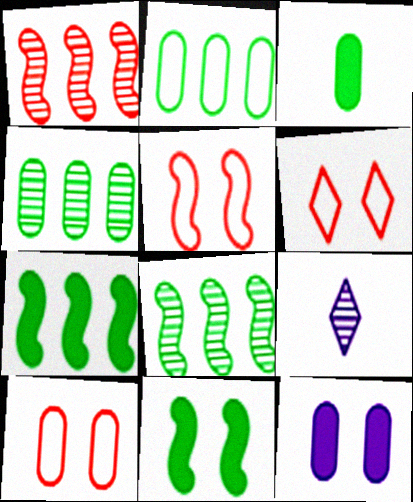[[5, 6, 10], 
[7, 9, 10]]